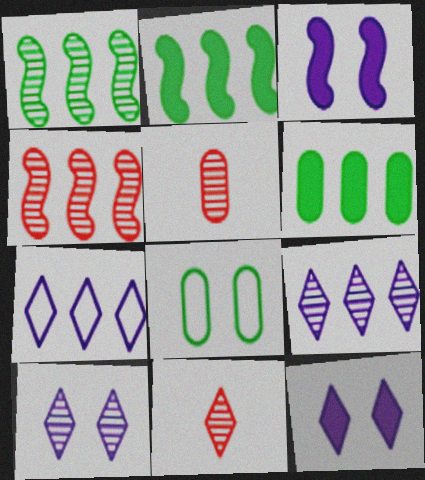[[1, 5, 10], 
[4, 6, 7]]